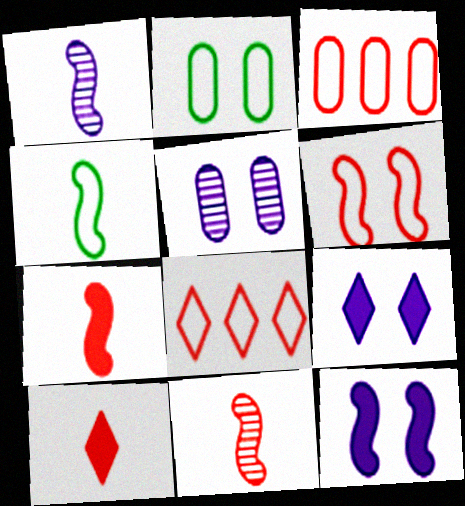[[1, 4, 7]]